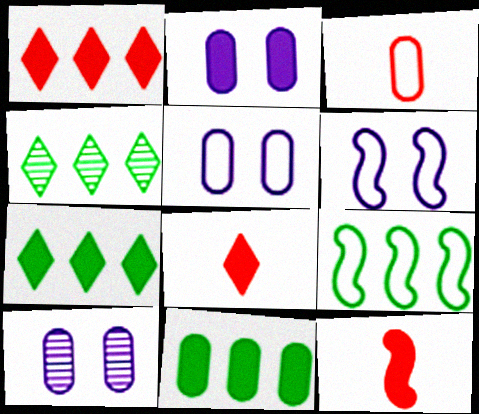[[2, 5, 10], 
[2, 7, 12], 
[3, 10, 11], 
[4, 5, 12], 
[4, 9, 11], 
[8, 9, 10]]